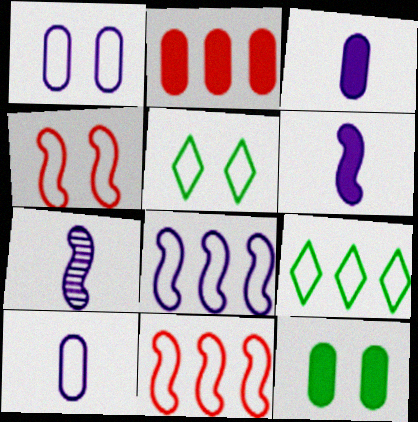[[1, 4, 5], 
[2, 3, 12], 
[2, 5, 7], 
[4, 9, 10], 
[5, 10, 11]]